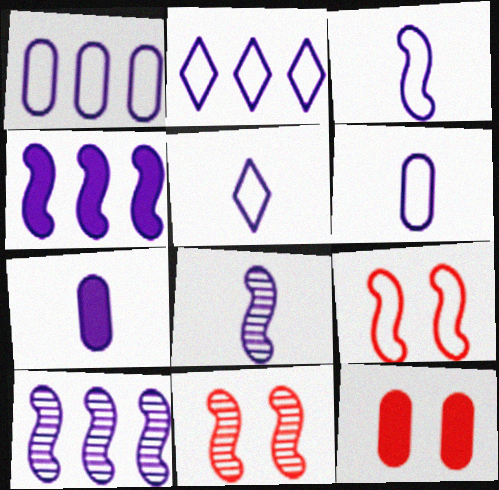[[3, 5, 6], 
[5, 7, 8]]